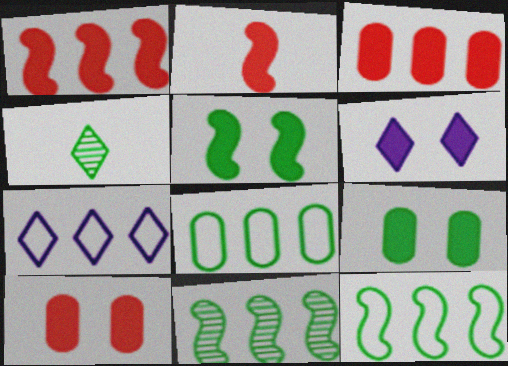[[3, 7, 11], 
[4, 5, 8], 
[4, 9, 12], 
[5, 6, 10]]